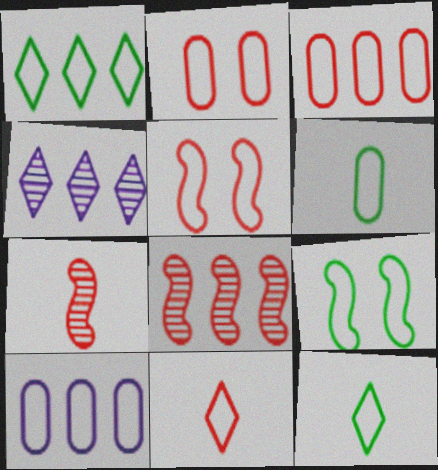[[1, 6, 9], 
[2, 6, 10], 
[3, 5, 11], 
[5, 10, 12], 
[9, 10, 11]]